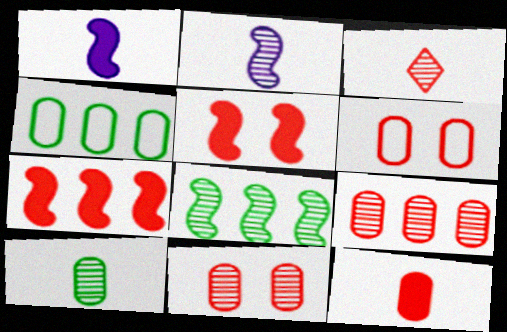[[2, 3, 10], 
[3, 6, 7], 
[6, 9, 12]]